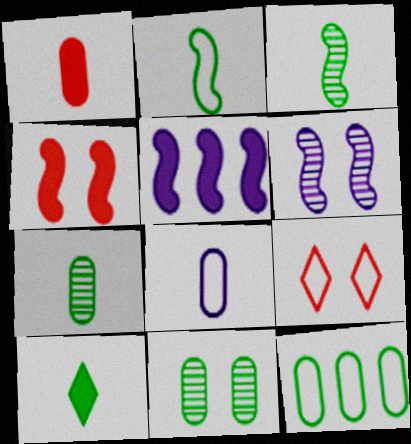[[1, 7, 8], 
[2, 7, 10], 
[5, 7, 9]]